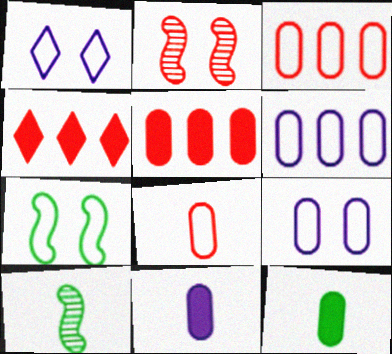[[1, 5, 10], 
[2, 4, 8], 
[4, 9, 10]]